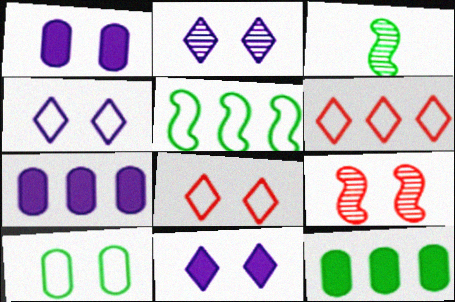[[1, 3, 6], 
[2, 4, 11], 
[3, 7, 8], 
[9, 10, 11]]